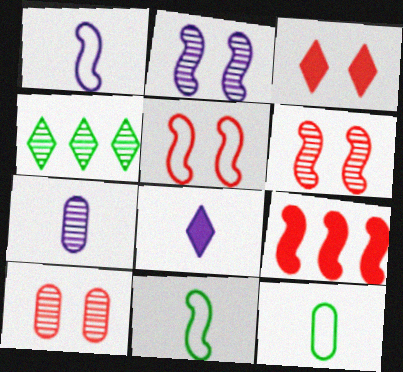[[1, 7, 8], 
[2, 9, 11], 
[3, 5, 10], 
[4, 6, 7]]